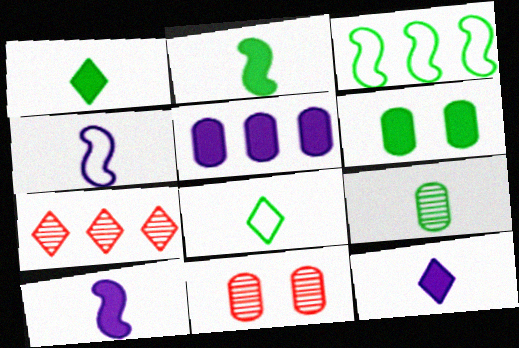[[2, 8, 9], 
[3, 5, 7], 
[3, 11, 12], 
[4, 6, 7]]